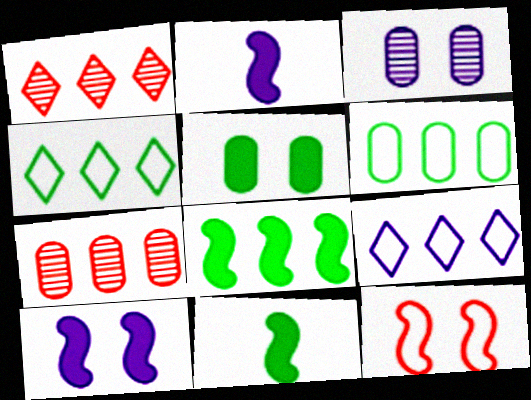[[2, 3, 9], 
[7, 8, 9]]